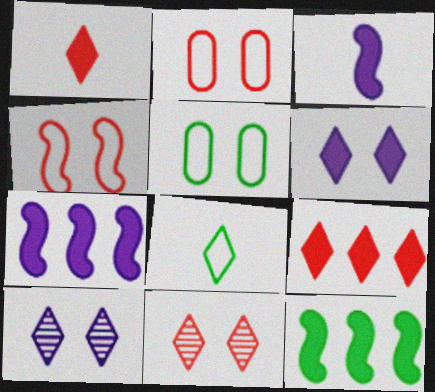[[8, 9, 10]]